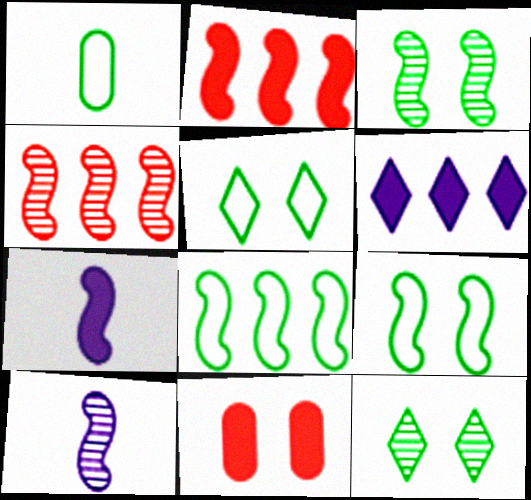[[1, 5, 8], 
[2, 9, 10], 
[3, 4, 10], 
[4, 7, 9]]